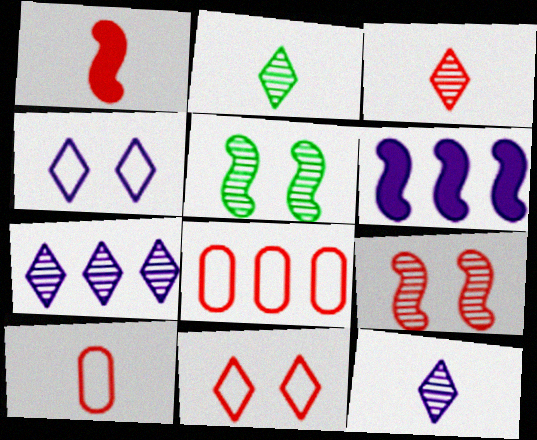[[1, 3, 10], 
[2, 3, 12]]